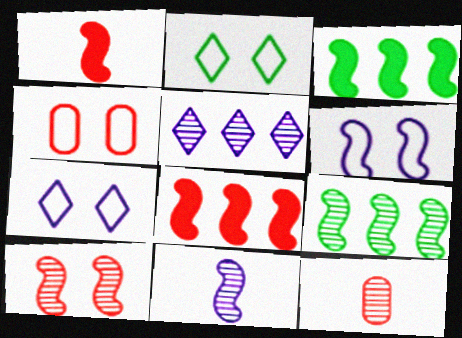[[1, 6, 9], 
[2, 4, 6], 
[3, 7, 12], 
[9, 10, 11]]